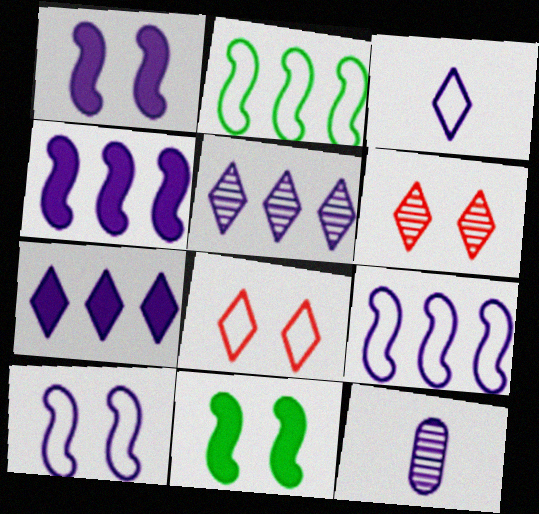[[7, 10, 12]]